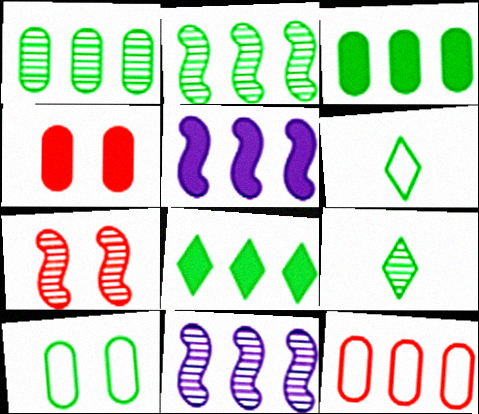[[4, 6, 11], 
[8, 11, 12]]